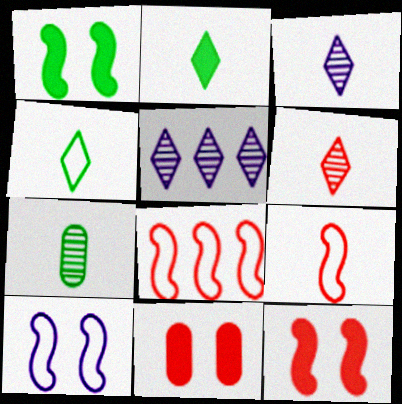[[6, 8, 11]]